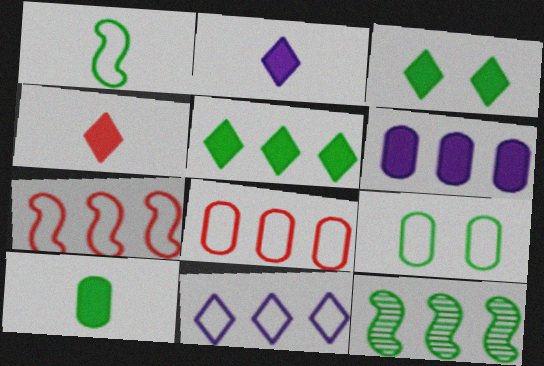[]